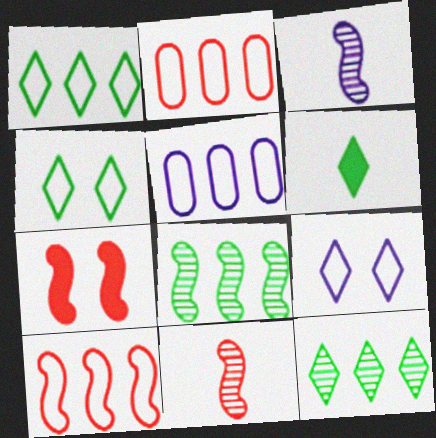[[1, 5, 10], 
[4, 6, 12], 
[7, 10, 11]]